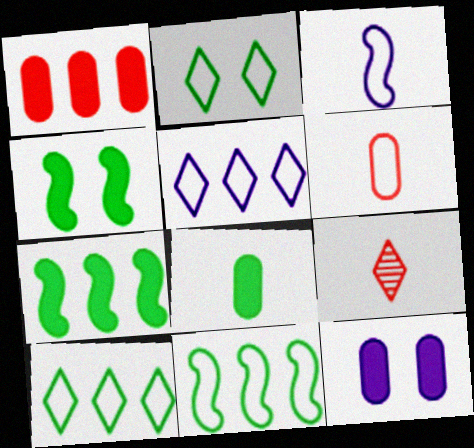[[1, 8, 12], 
[3, 8, 9], 
[9, 11, 12]]